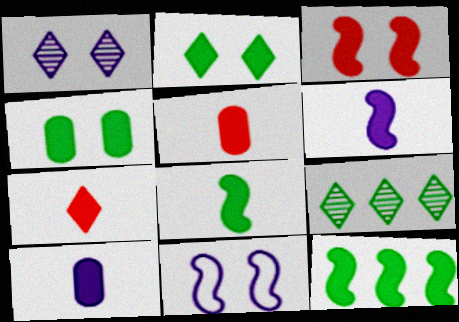[[3, 6, 12], 
[5, 9, 11], 
[7, 8, 10]]